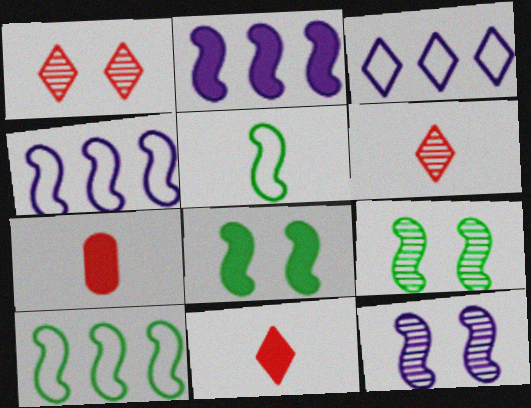[[3, 7, 9]]